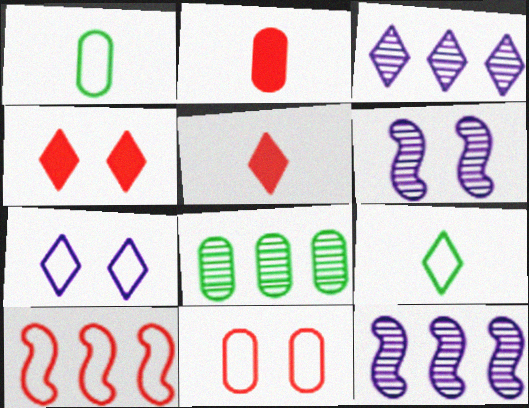[[1, 4, 12], 
[1, 7, 10], 
[3, 4, 9]]